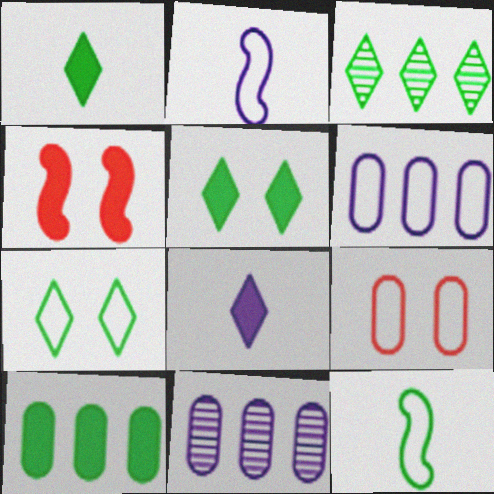[[1, 3, 7], 
[4, 8, 10]]